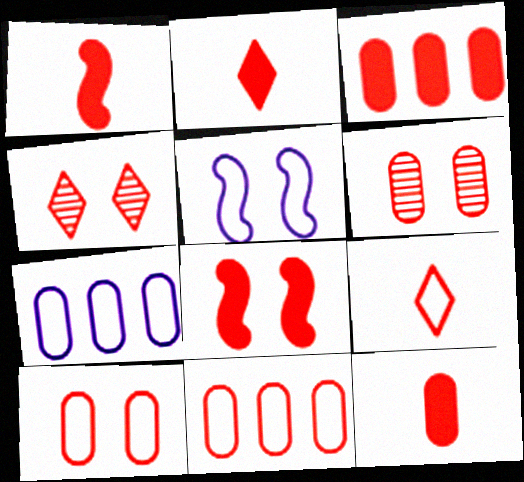[[1, 2, 12], 
[1, 4, 11], 
[2, 3, 8], 
[4, 8, 10], 
[6, 11, 12]]